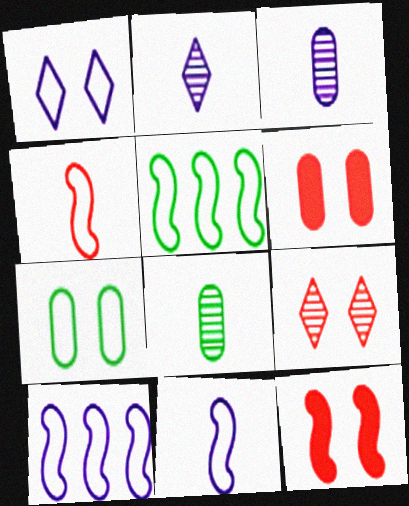[[2, 5, 6]]